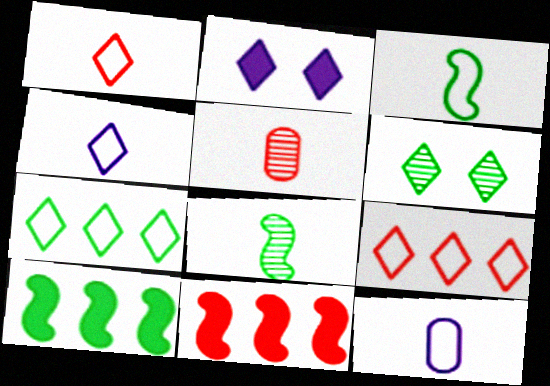[[1, 3, 12], 
[6, 11, 12]]